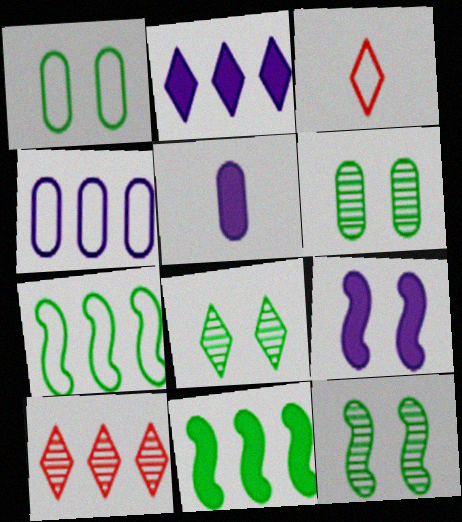[[2, 3, 8], 
[2, 5, 9], 
[4, 10, 11], 
[6, 8, 12]]